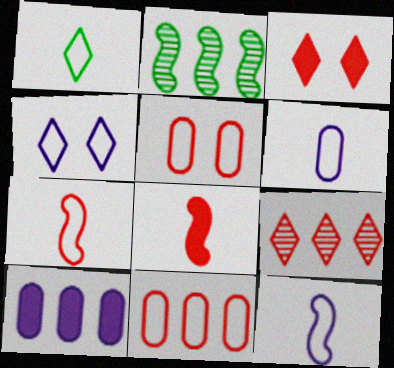[[1, 6, 7], 
[2, 3, 6], 
[5, 8, 9]]